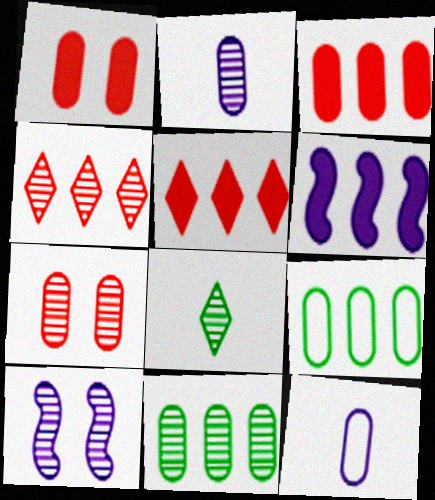[[1, 2, 9], 
[1, 11, 12], 
[2, 7, 11], 
[4, 6, 9]]